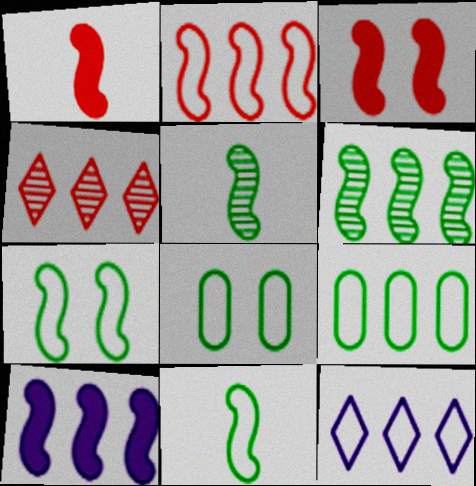[[2, 6, 10], 
[2, 9, 12], 
[4, 9, 10]]